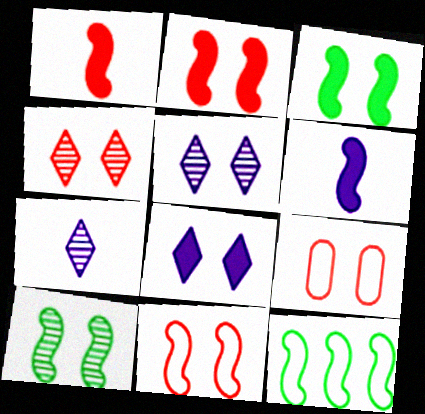[[2, 4, 9], 
[3, 5, 9], 
[8, 9, 10]]